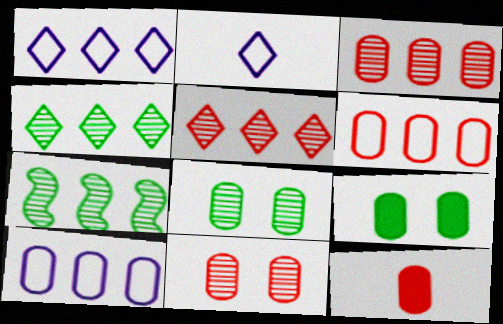[[6, 11, 12], 
[8, 10, 12]]